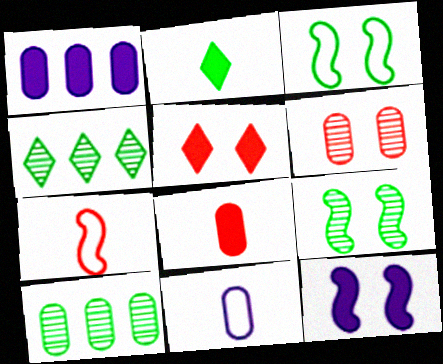[[2, 3, 10]]